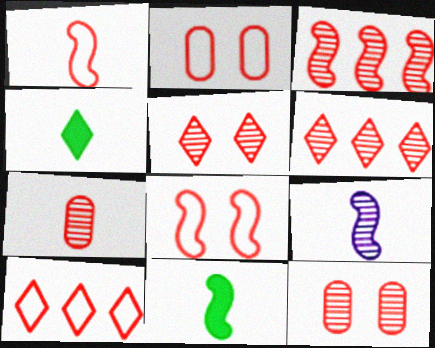[[1, 2, 10], 
[1, 9, 11], 
[3, 5, 7]]